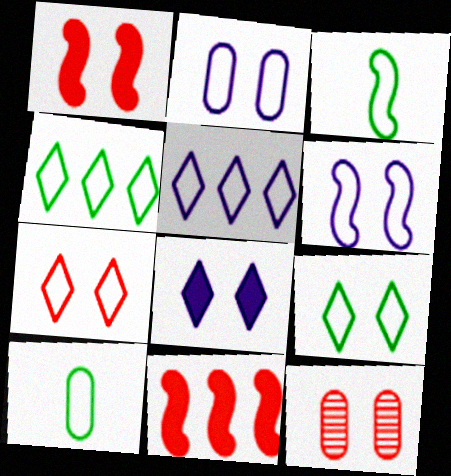[[1, 7, 12]]